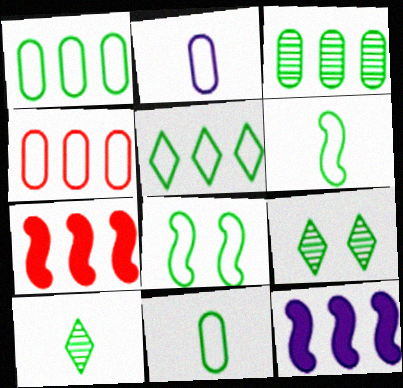[[2, 7, 9], 
[5, 8, 11]]